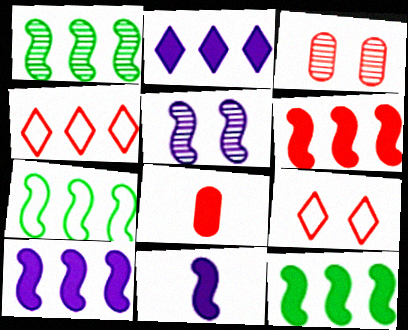[[1, 7, 12], 
[6, 10, 12]]